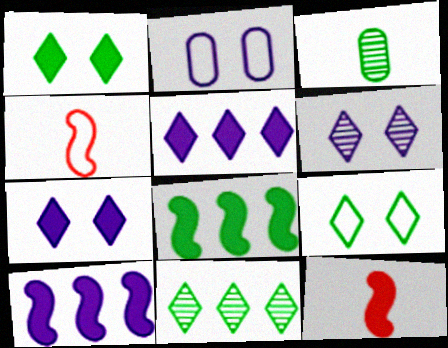[[2, 11, 12], 
[3, 8, 9]]